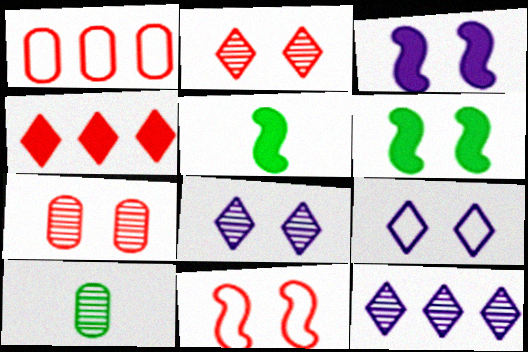[[1, 5, 8], 
[6, 7, 9]]